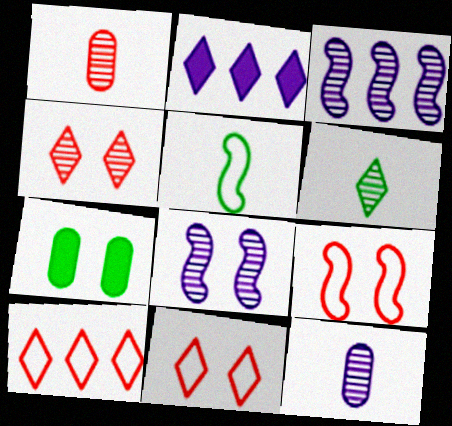[[2, 6, 11], 
[7, 8, 11]]